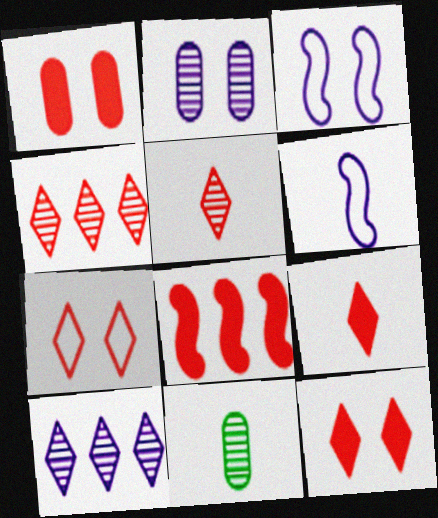[[1, 8, 9], 
[4, 7, 9], 
[6, 9, 11]]